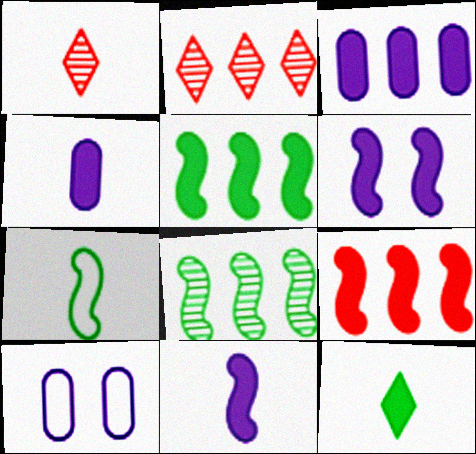[[1, 4, 7], 
[1, 5, 10]]